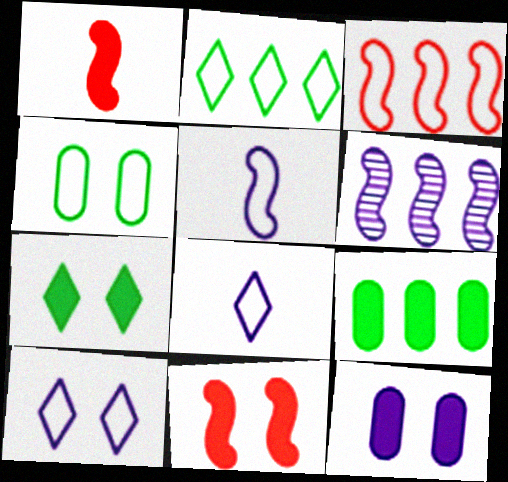[[3, 4, 8], 
[6, 8, 12], 
[7, 11, 12]]